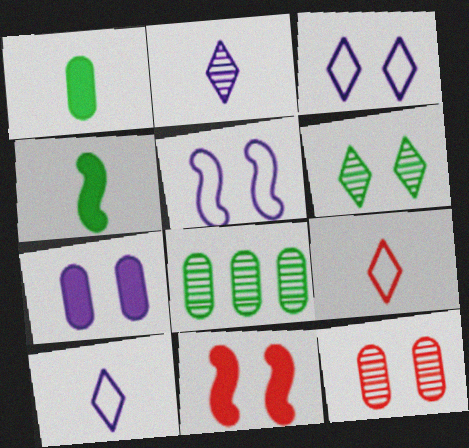[[8, 10, 11]]